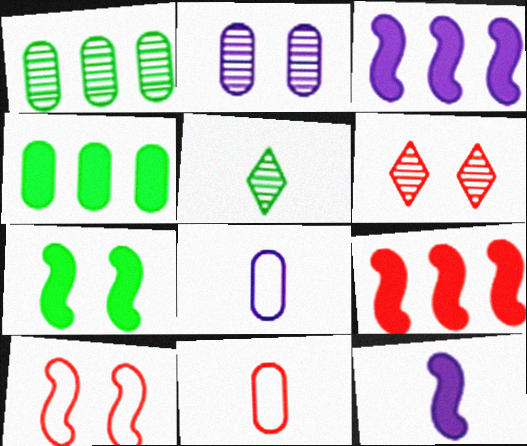[[2, 4, 11], 
[5, 11, 12], 
[6, 9, 11], 
[7, 9, 12]]